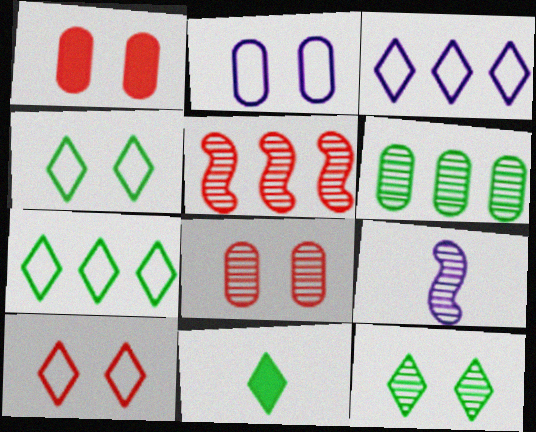[[1, 7, 9], 
[2, 5, 11], 
[7, 11, 12]]